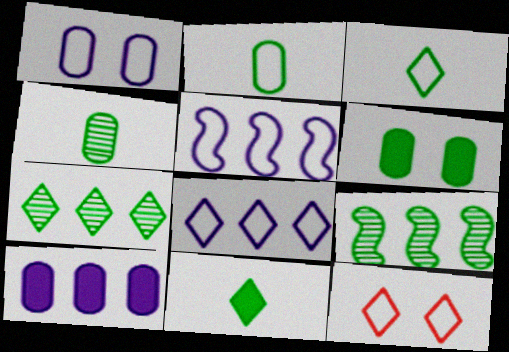[[2, 5, 12], 
[3, 6, 9], 
[3, 8, 12]]